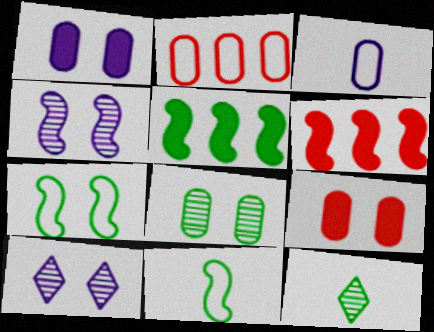[[4, 6, 11], 
[7, 9, 10]]